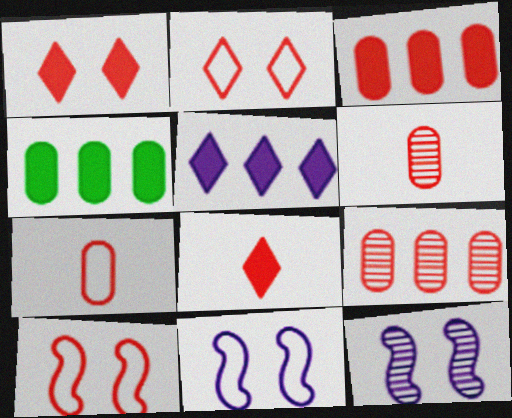[[8, 9, 10]]